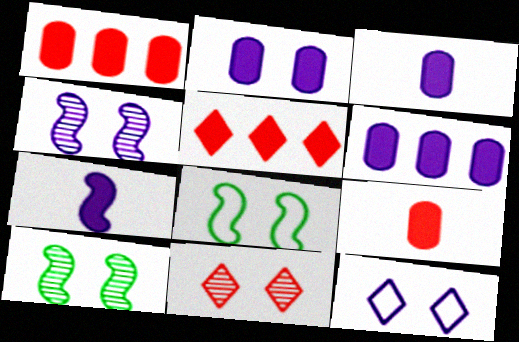[[2, 3, 6], 
[2, 4, 12], 
[2, 8, 11]]